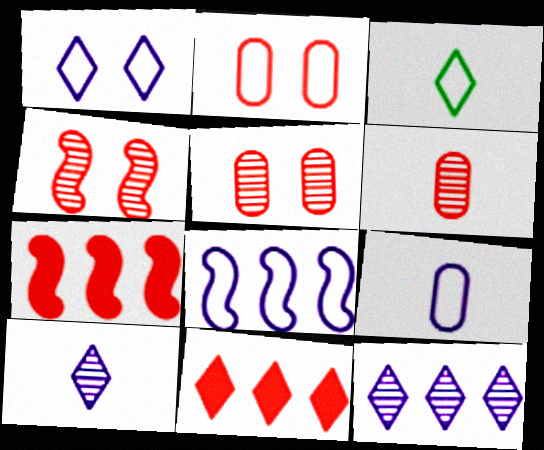[[1, 8, 9], 
[2, 3, 8]]